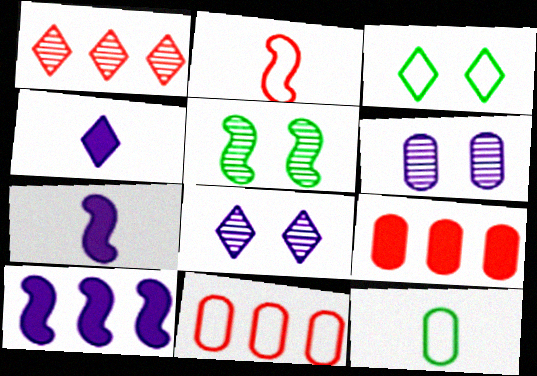[[1, 3, 4], 
[2, 5, 10], 
[4, 5, 11], 
[6, 9, 12]]